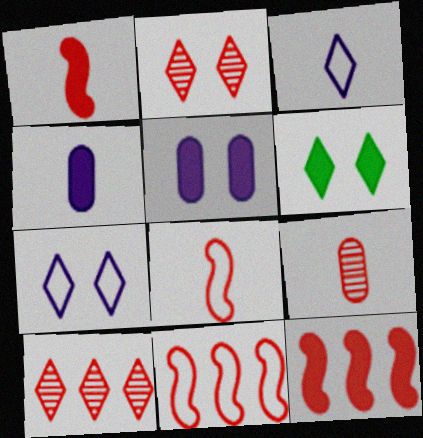[[2, 6, 7], 
[3, 6, 10], 
[4, 6, 12]]